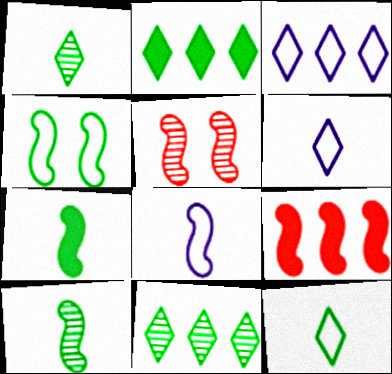[]